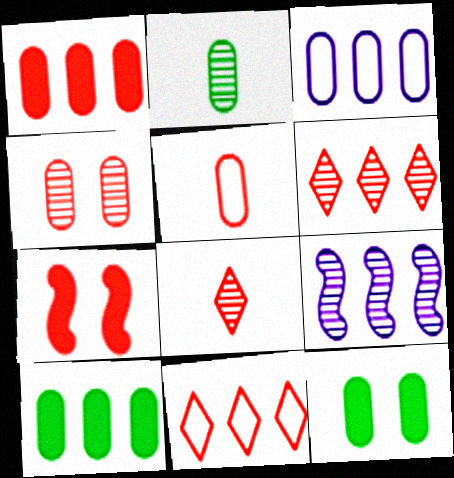[[1, 4, 5], 
[5, 6, 7], 
[9, 10, 11]]